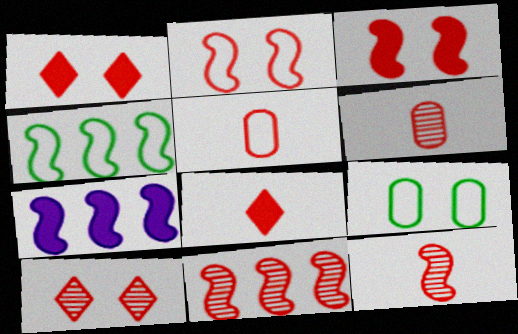[[1, 5, 11], 
[4, 7, 11], 
[5, 8, 12], 
[6, 10, 11]]